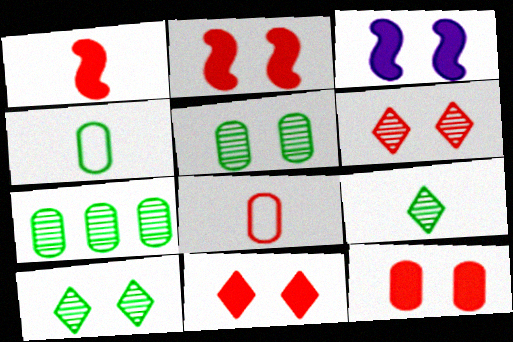[[2, 11, 12]]